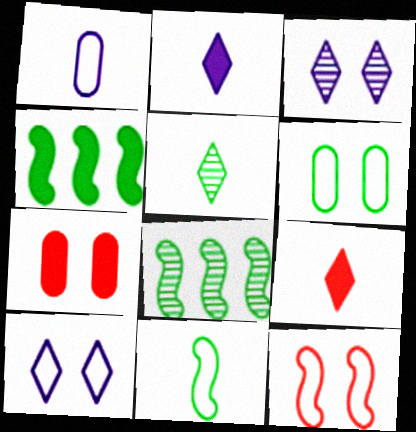[[2, 4, 7], 
[4, 5, 6], 
[6, 10, 12]]